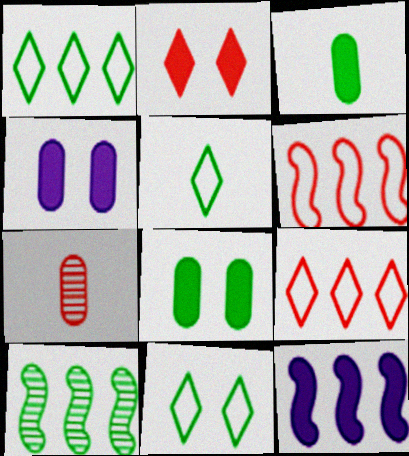[[1, 5, 11], 
[2, 3, 12], 
[2, 6, 7], 
[3, 10, 11], 
[5, 8, 10], 
[6, 10, 12], 
[7, 11, 12]]